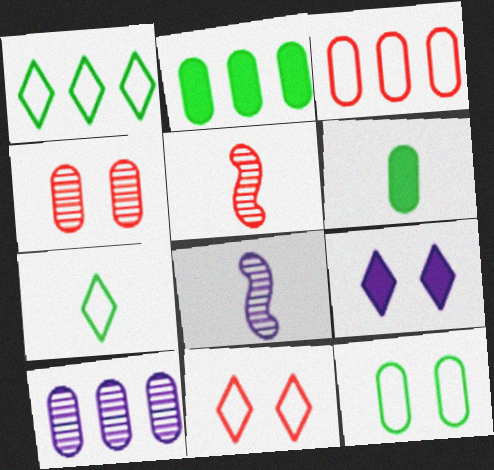[[2, 3, 10], 
[2, 8, 11]]